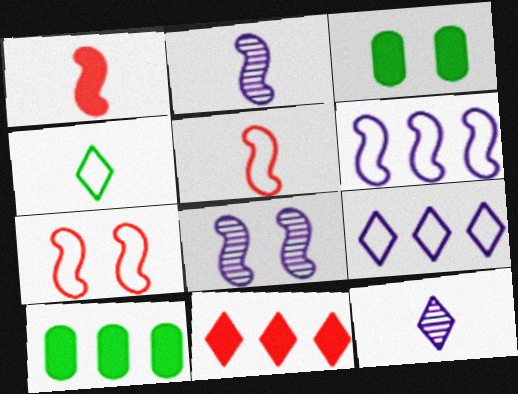[[7, 10, 12]]